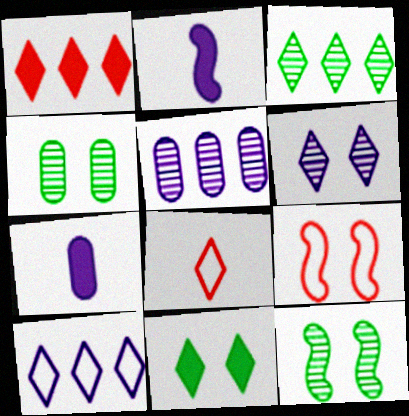[[1, 3, 10], 
[3, 7, 9]]